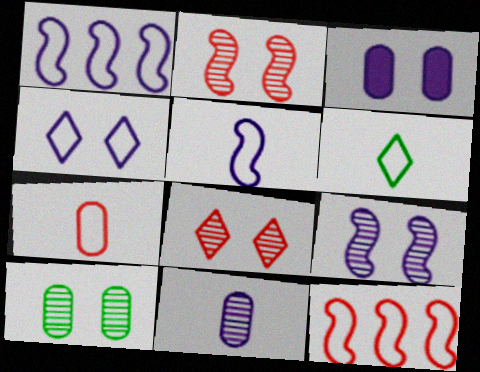[[3, 4, 9], 
[5, 6, 7], 
[8, 9, 10]]